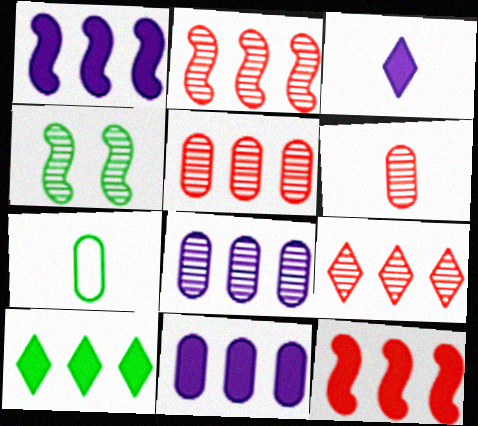[[2, 5, 9], 
[4, 7, 10], 
[10, 11, 12]]